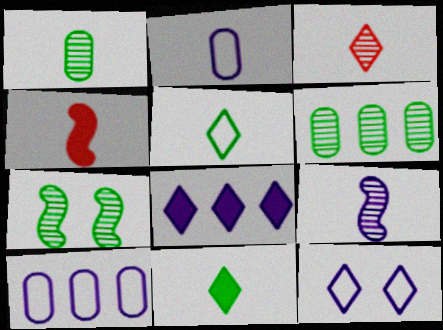[[1, 3, 9], 
[4, 6, 12]]